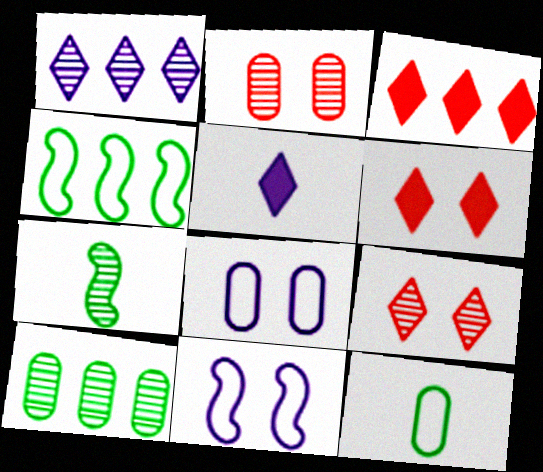[[1, 2, 7], 
[2, 4, 5], 
[3, 7, 8]]